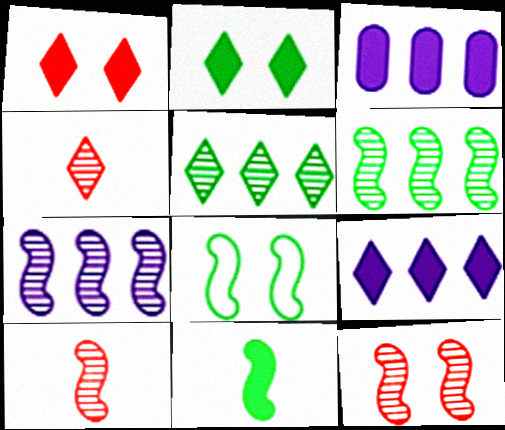[[1, 3, 11], 
[3, 4, 8], 
[6, 8, 11]]